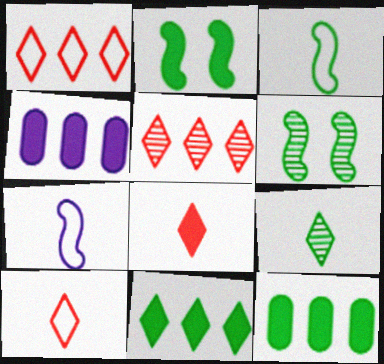[[2, 4, 8], 
[4, 6, 10]]